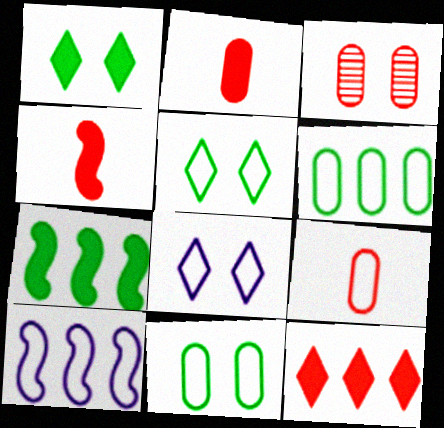[[5, 9, 10]]